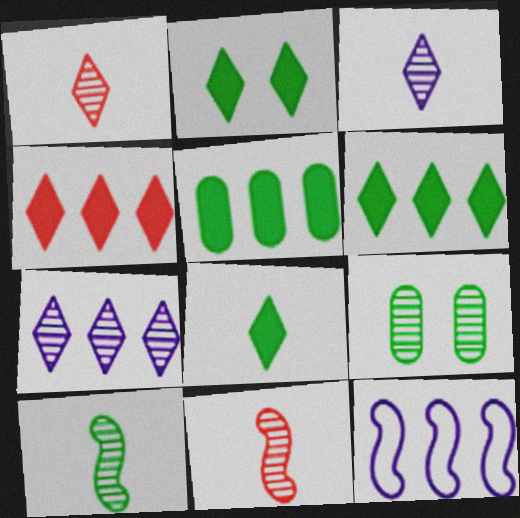[[2, 6, 8], 
[7, 9, 11]]